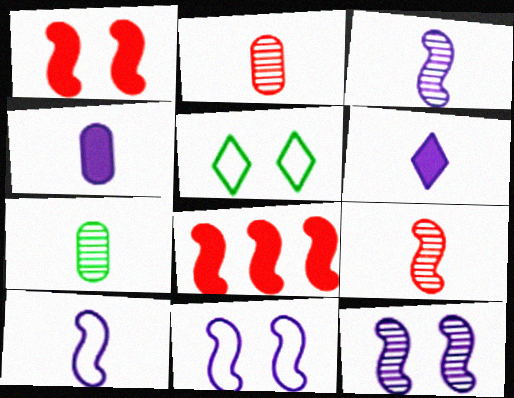[]